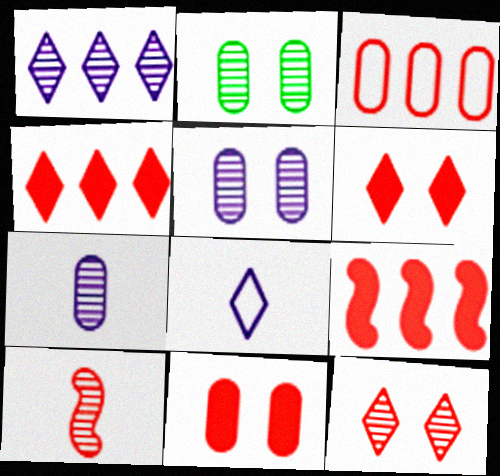[[1, 2, 10], 
[2, 8, 9], 
[3, 6, 10]]